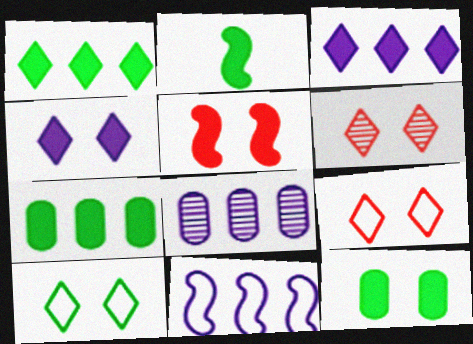[[1, 2, 12], 
[2, 8, 9], 
[3, 8, 11], 
[4, 5, 12], 
[4, 6, 10]]